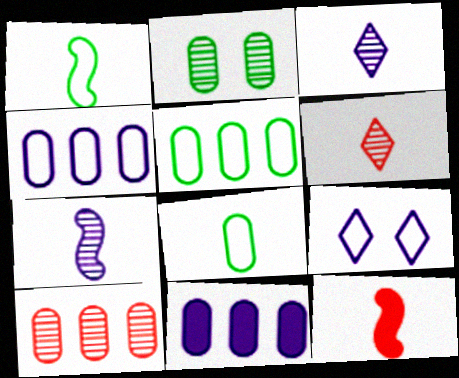[[1, 7, 12], 
[3, 8, 12], 
[5, 10, 11], 
[7, 9, 11]]